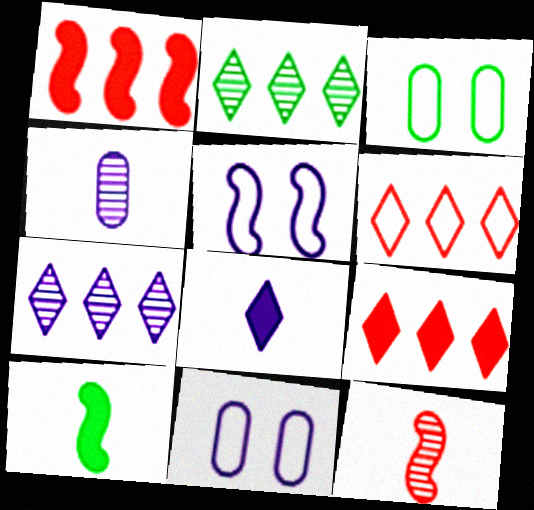[[2, 3, 10]]